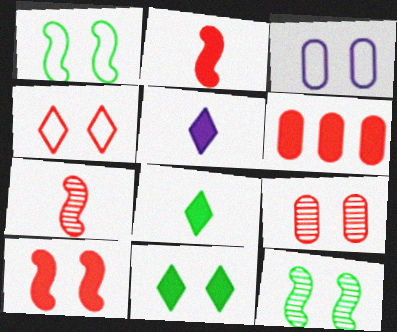[[1, 3, 4], 
[4, 6, 7], 
[4, 9, 10]]